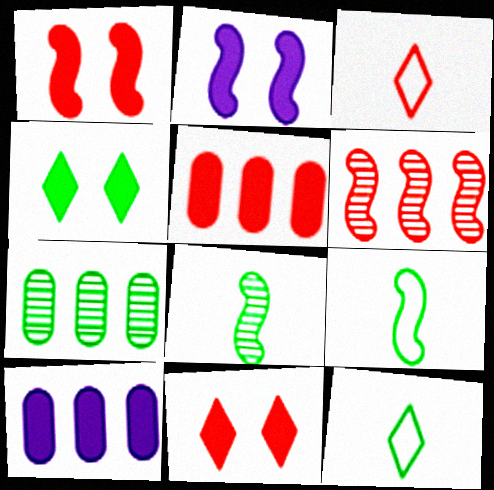[[2, 3, 7], 
[2, 6, 9], 
[4, 7, 9]]